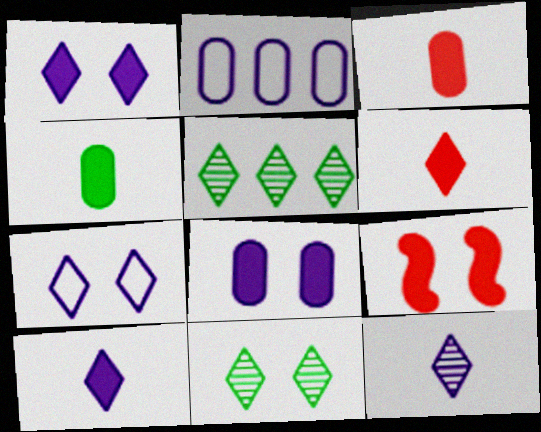[[5, 6, 7]]